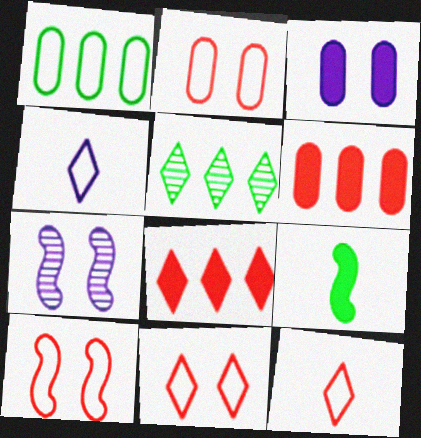[[1, 4, 10], 
[2, 10, 11], 
[3, 8, 9]]